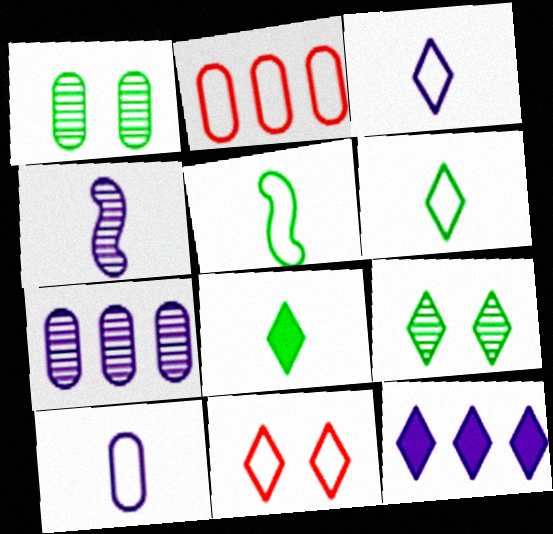[]